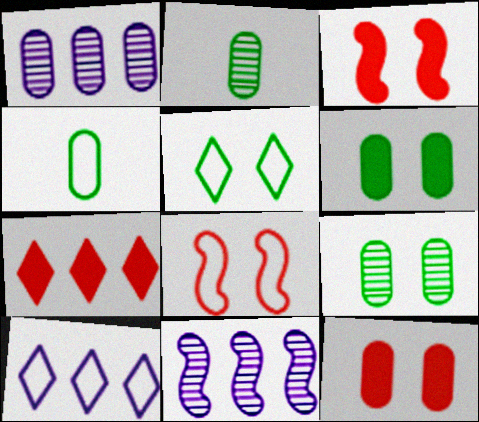[[1, 4, 12], 
[2, 3, 10], 
[4, 8, 10]]